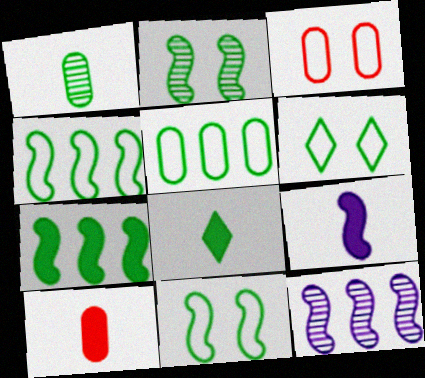[[1, 6, 7], 
[2, 5, 8], 
[3, 8, 12], 
[6, 10, 12], 
[8, 9, 10]]